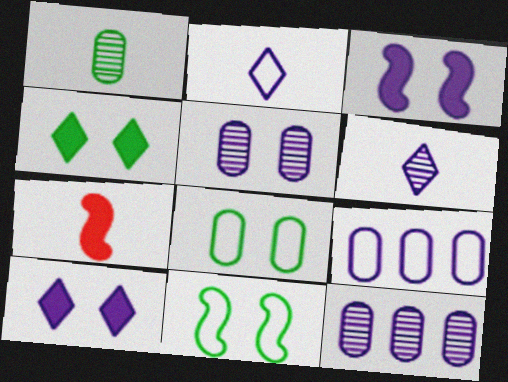[[1, 2, 7], 
[2, 3, 12], 
[3, 6, 9]]